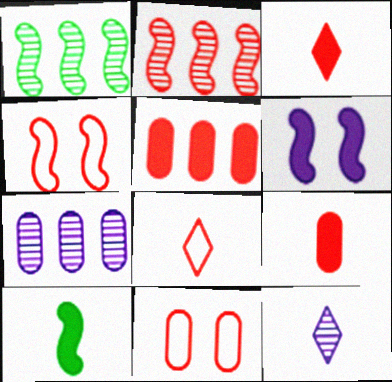[[2, 3, 11]]